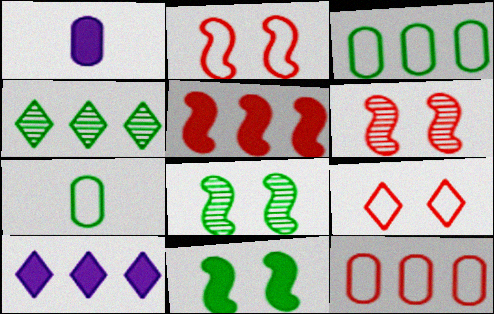[[1, 2, 4], 
[4, 7, 11], 
[6, 7, 10]]